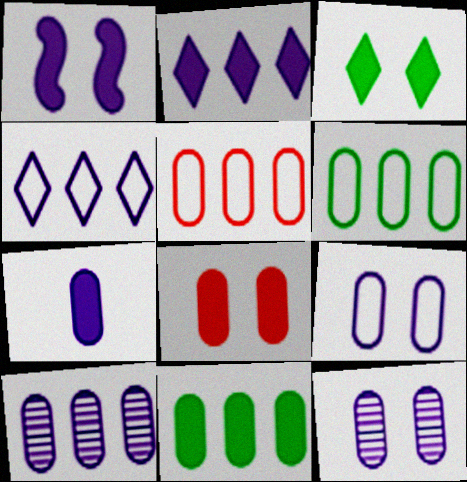[[1, 2, 7], 
[1, 3, 8], 
[5, 10, 11], 
[7, 8, 11], 
[7, 9, 10]]